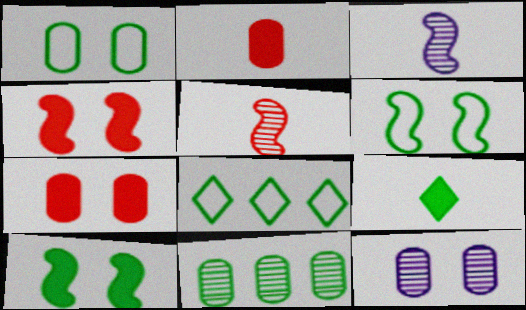[[1, 7, 12], 
[3, 7, 8], 
[6, 9, 11]]